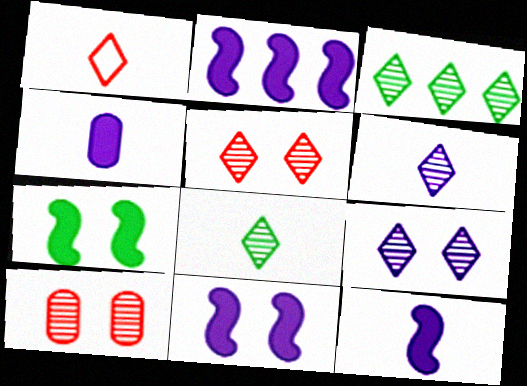[[2, 11, 12], 
[3, 5, 6]]